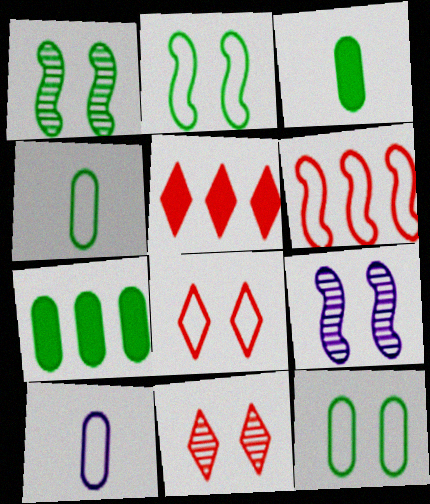[[1, 5, 10], 
[4, 5, 9]]